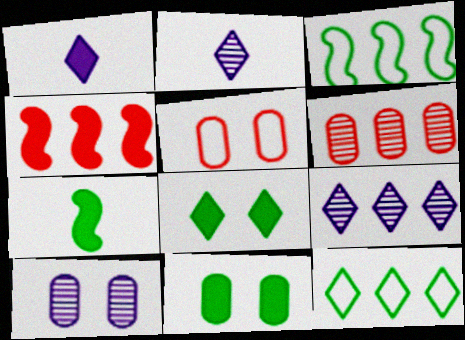[[1, 4, 11], 
[5, 7, 9], 
[5, 10, 11]]